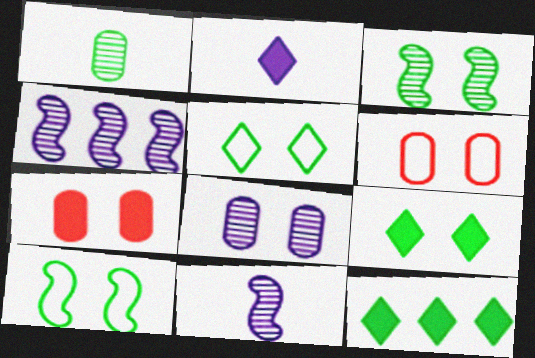[[1, 10, 12], 
[6, 11, 12]]